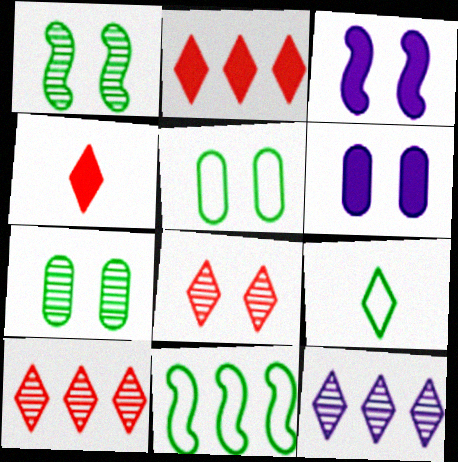[[3, 5, 8], 
[5, 9, 11]]